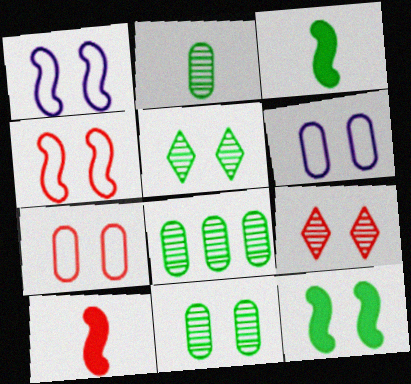[[2, 8, 11], 
[6, 9, 12]]